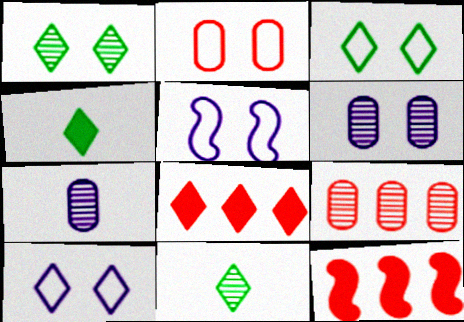[[2, 3, 5], 
[3, 7, 12], 
[4, 5, 9], 
[8, 10, 11]]